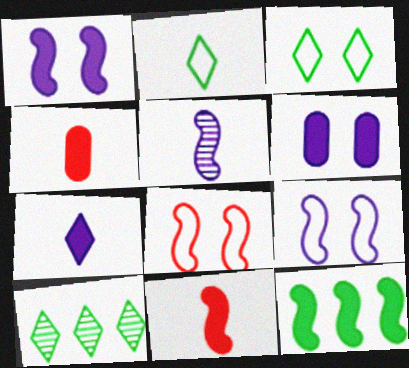[[1, 11, 12], 
[2, 4, 5], 
[4, 9, 10], 
[5, 8, 12]]